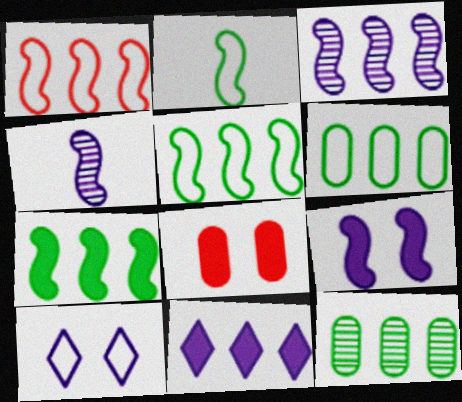[[1, 3, 7], 
[1, 11, 12]]